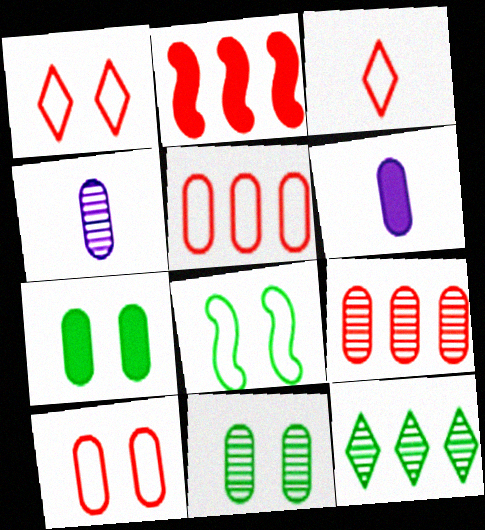[[4, 5, 7], 
[4, 9, 11], 
[5, 6, 11]]